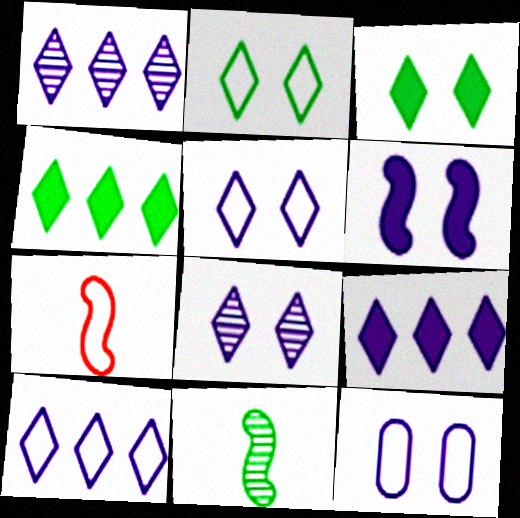[[1, 9, 10], 
[6, 8, 12]]